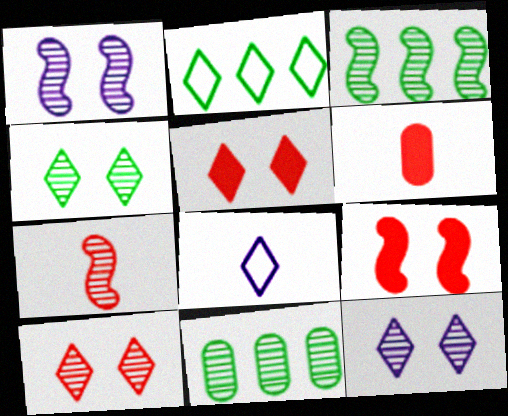[[1, 2, 6], 
[1, 3, 7], 
[4, 10, 12], 
[7, 11, 12], 
[8, 9, 11]]